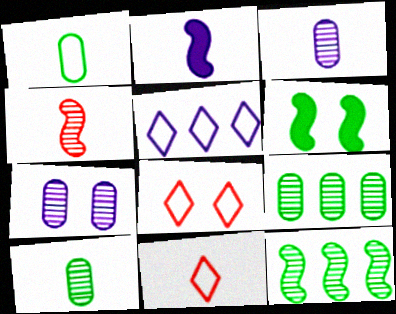[[2, 5, 7], 
[2, 8, 9], 
[2, 10, 11], 
[6, 7, 8]]